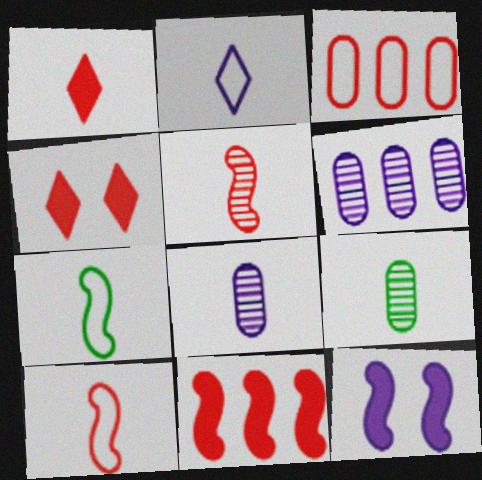[[1, 7, 8], 
[2, 6, 12], 
[3, 4, 5], 
[4, 6, 7]]